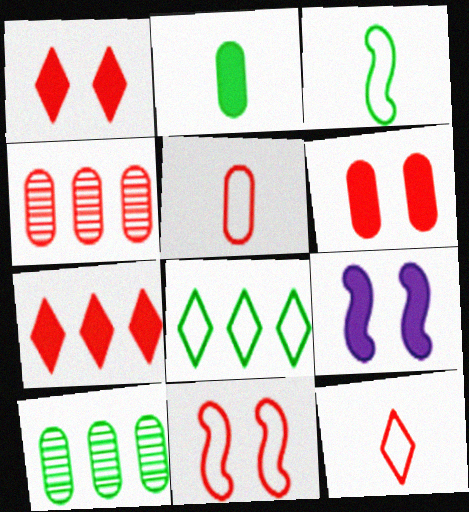[[2, 7, 9], 
[4, 5, 6], 
[9, 10, 12]]